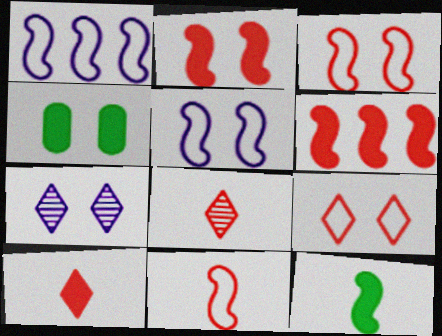[[1, 4, 8], 
[3, 4, 7]]